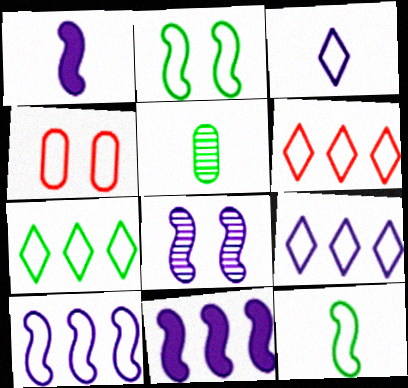[[1, 8, 10], 
[4, 9, 12], 
[6, 7, 9]]